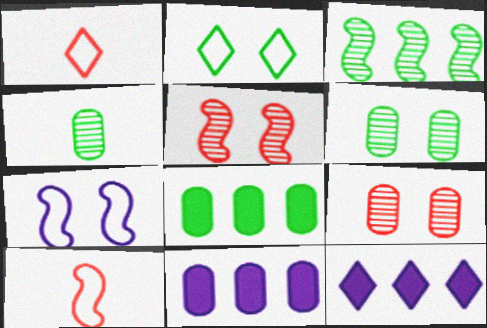[[6, 10, 12]]